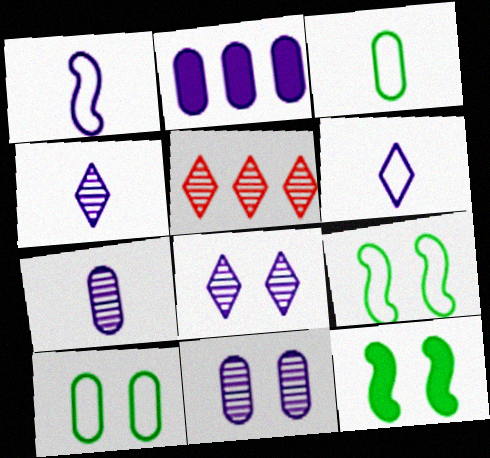[[1, 2, 8]]